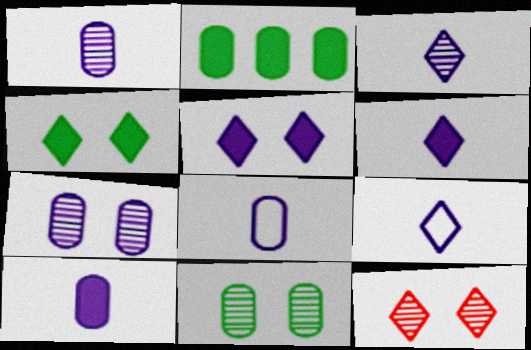[[1, 8, 10], 
[3, 6, 9]]